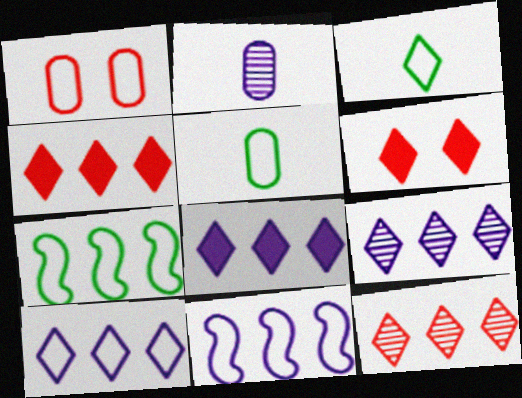[[1, 3, 11], 
[2, 6, 7], 
[3, 6, 9], 
[8, 9, 10]]